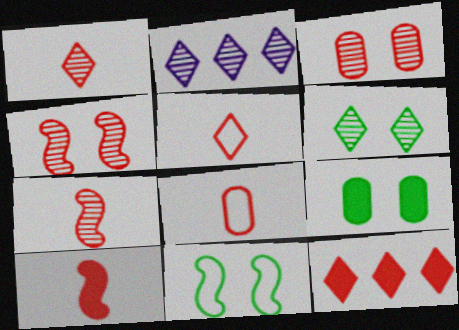[[1, 2, 6], 
[1, 8, 10], 
[4, 8, 12], 
[6, 9, 11]]